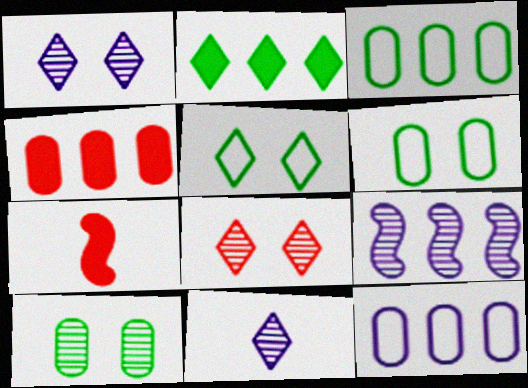[[1, 3, 7]]